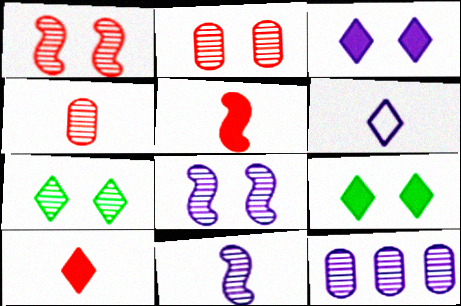[[2, 7, 8]]